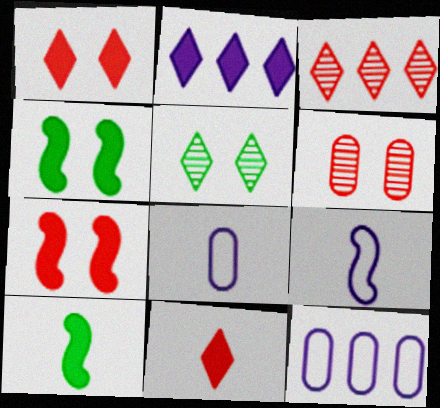[[3, 4, 8]]